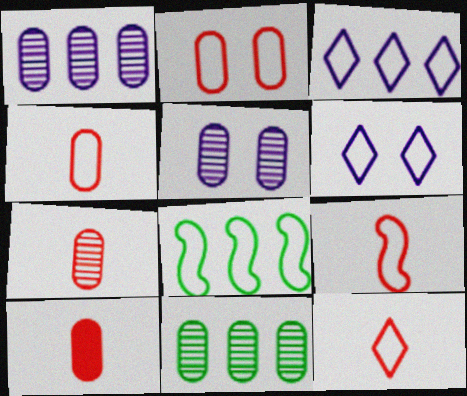[[4, 6, 8], 
[4, 7, 10], 
[4, 9, 12], 
[5, 7, 11]]